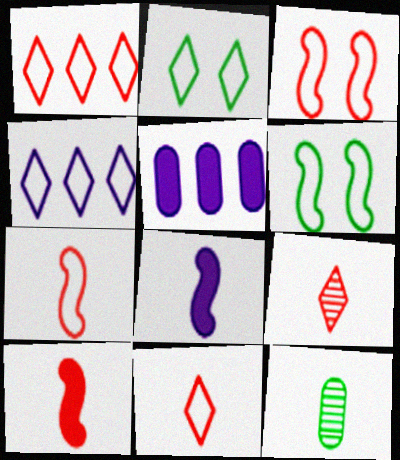[[2, 4, 11], 
[5, 6, 9], 
[8, 11, 12]]